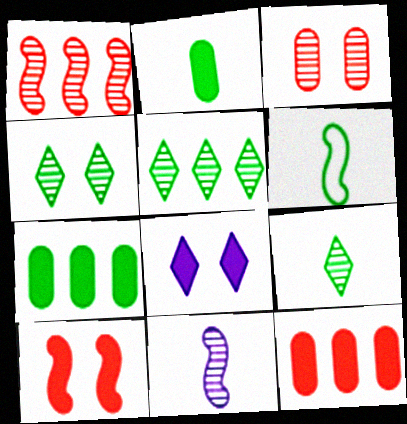[[2, 6, 9], 
[3, 5, 11], 
[4, 5, 9], 
[4, 6, 7]]